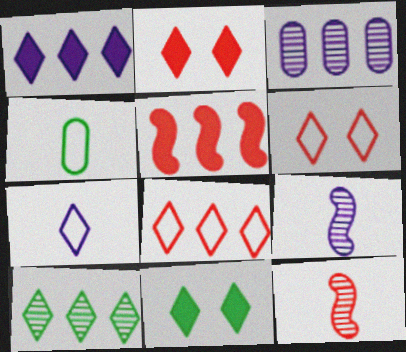[[1, 8, 10], 
[2, 7, 10]]